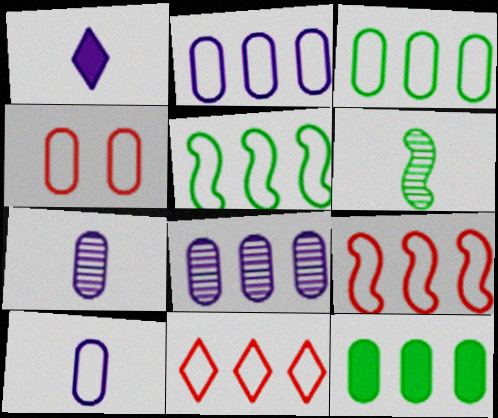[[2, 5, 11], 
[3, 4, 10], 
[4, 7, 12]]